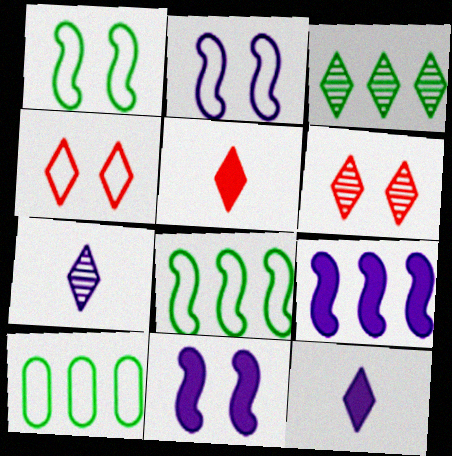[[3, 4, 12], 
[3, 6, 7]]